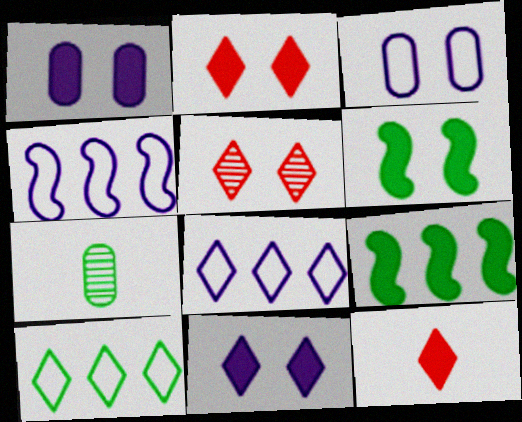[[1, 2, 6], 
[1, 9, 12], 
[2, 4, 7], 
[3, 5, 6], 
[6, 7, 10]]